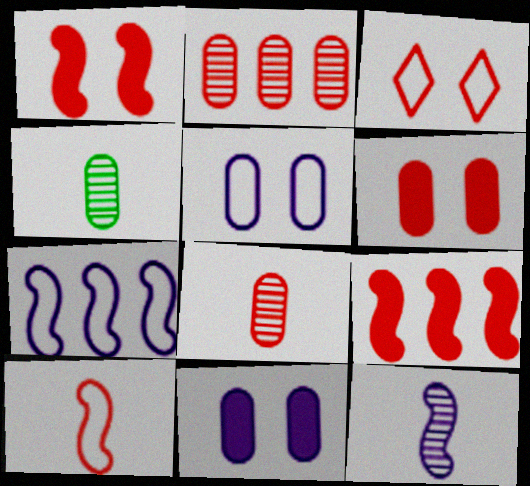[[3, 8, 9]]